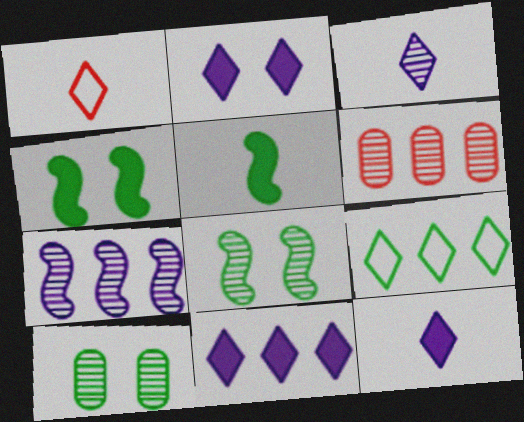[[2, 11, 12], 
[3, 6, 8], 
[5, 9, 10]]